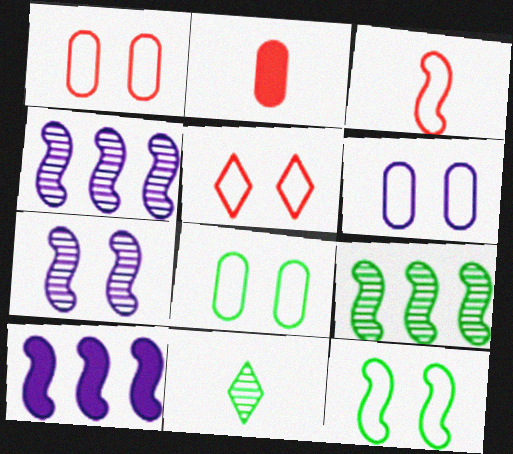[[1, 6, 8], 
[1, 10, 11], 
[5, 6, 12]]